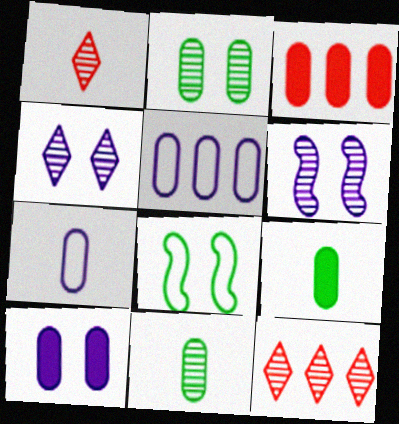[[2, 3, 7], 
[3, 9, 10], 
[6, 11, 12]]